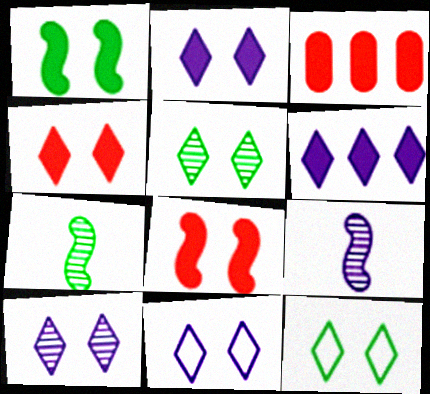[[2, 10, 11], 
[3, 7, 11], 
[3, 9, 12], 
[4, 5, 11], 
[4, 10, 12]]